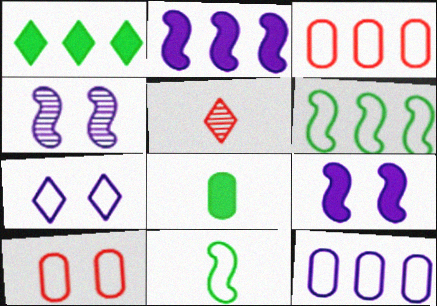[[1, 5, 7], 
[3, 7, 11]]